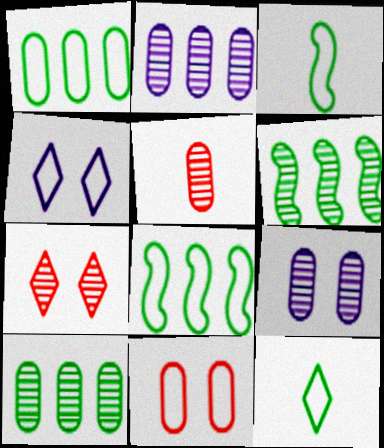[[5, 9, 10]]